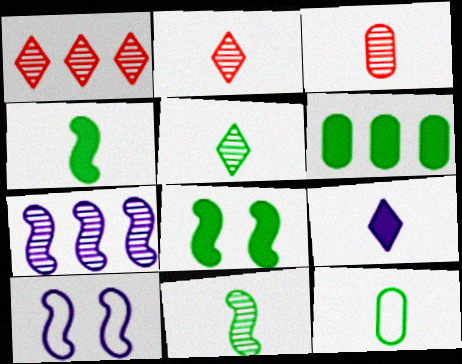[[2, 6, 10], 
[4, 5, 12]]